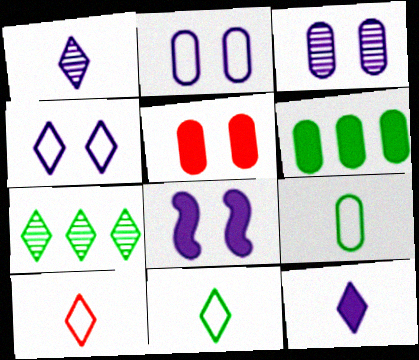[[3, 4, 8]]